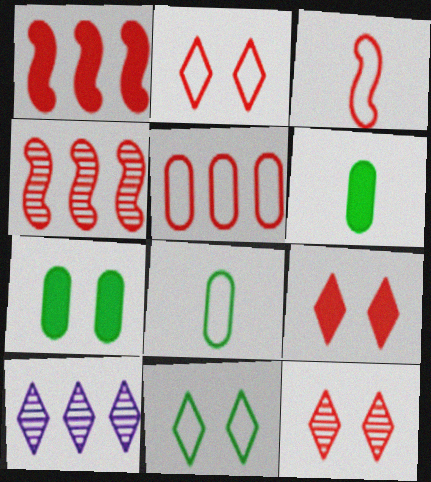[[2, 3, 5], 
[2, 9, 12], 
[3, 7, 10]]